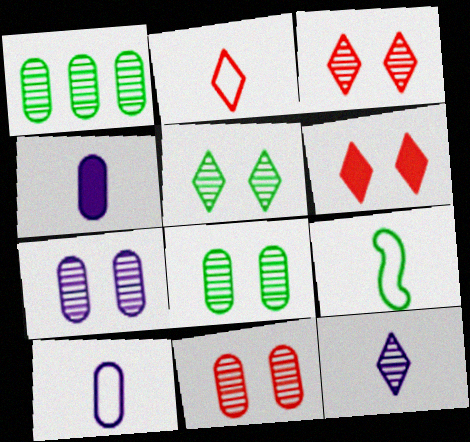[[2, 9, 10], 
[7, 8, 11]]